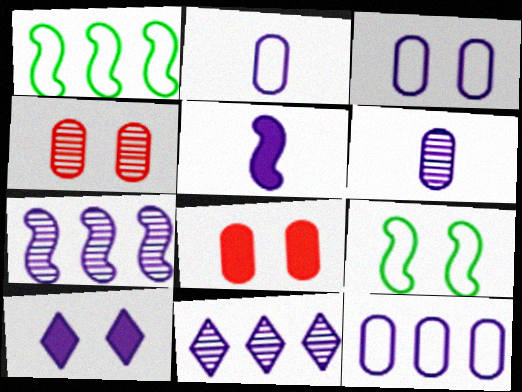[[2, 3, 12], 
[2, 7, 10], 
[3, 5, 11], 
[4, 9, 10]]